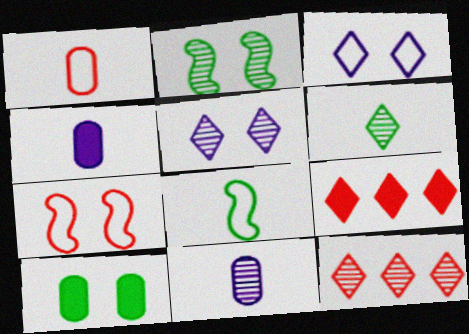[[2, 11, 12], 
[3, 6, 9], 
[5, 6, 12], 
[5, 7, 10]]